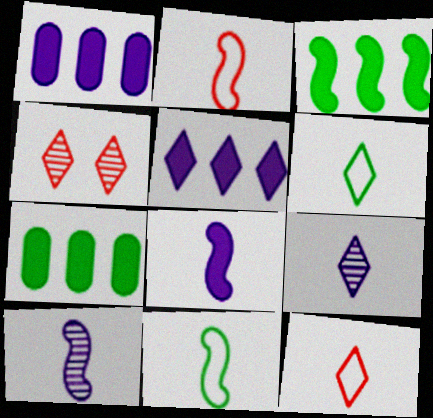[[1, 4, 11], 
[4, 5, 6]]